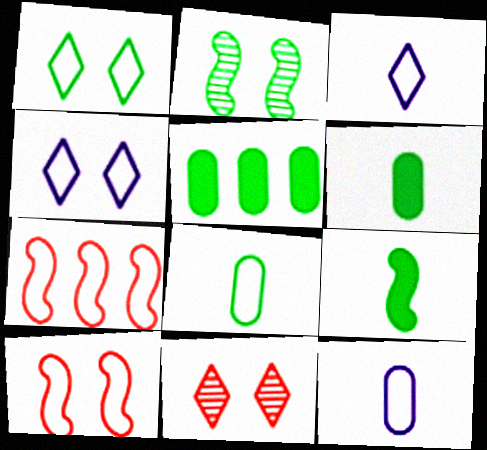[[1, 7, 12], 
[4, 7, 8]]